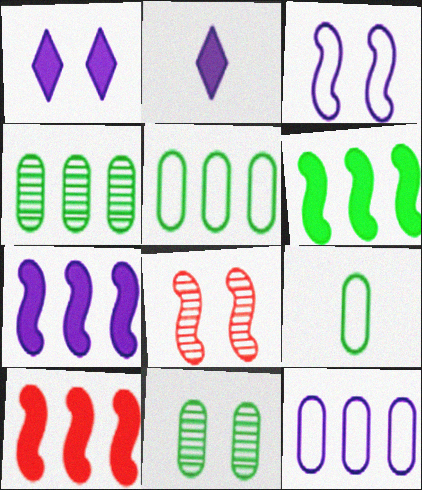[[2, 5, 8], 
[6, 7, 10]]